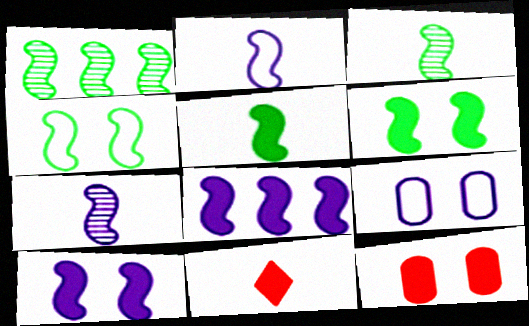[[1, 4, 5], 
[1, 9, 11]]